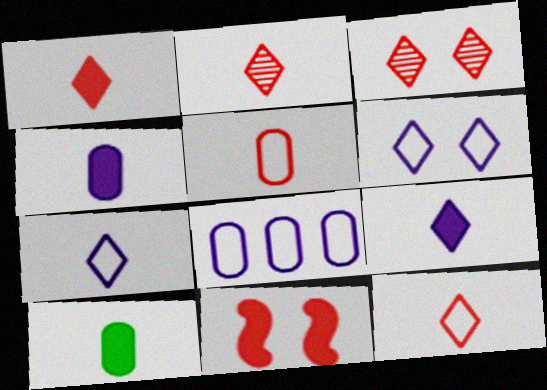[[1, 2, 12]]